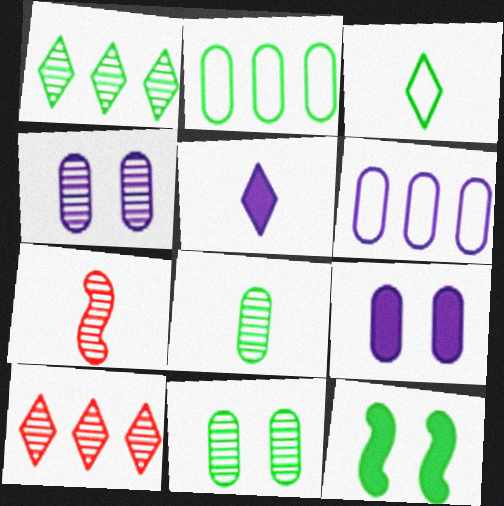[[1, 4, 7]]